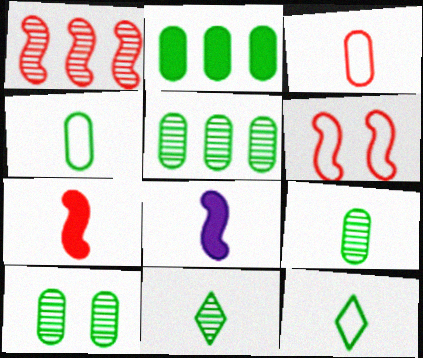[[1, 6, 7], 
[2, 4, 10], 
[3, 8, 11], 
[5, 9, 10]]